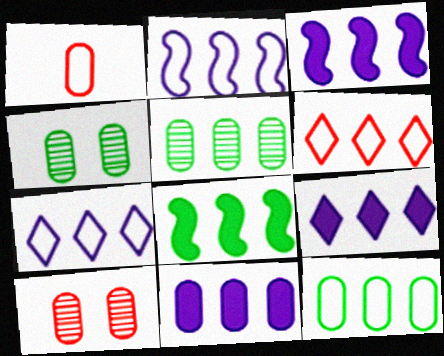[[1, 4, 11], 
[2, 6, 12], 
[3, 5, 6], 
[3, 9, 11]]